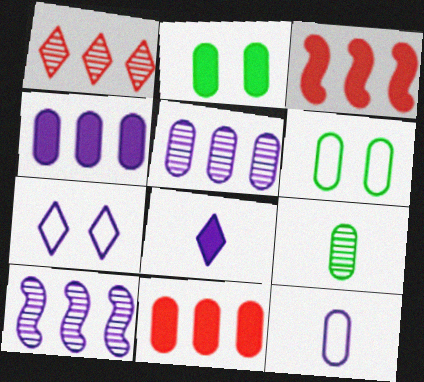[[2, 3, 8], 
[3, 7, 9]]